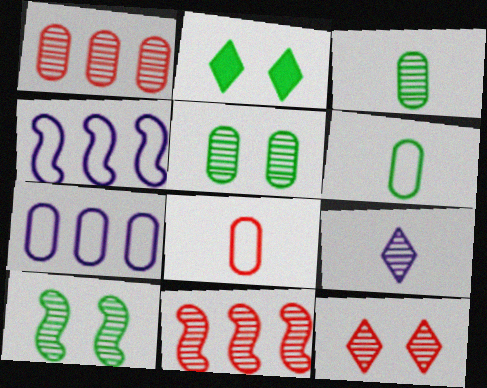[[1, 9, 10], 
[5, 9, 11]]